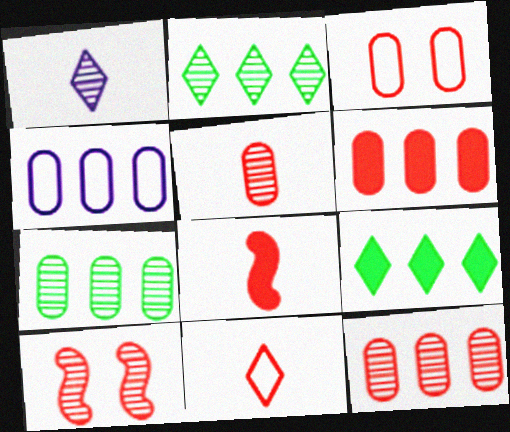[[1, 7, 10], 
[3, 5, 6], 
[4, 6, 7], 
[5, 8, 11], 
[6, 10, 11]]